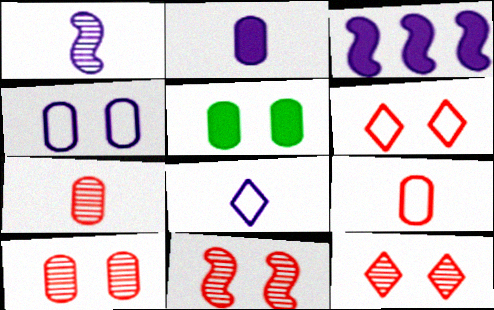[[1, 2, 8], 
[4, 5, 10], 
[10, 11, 12]]